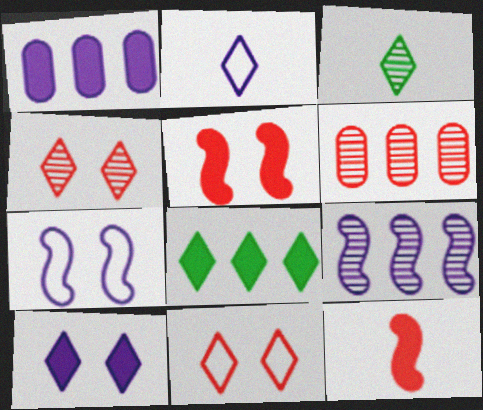[[2, 4, 8], 
[6, 11, 12]]